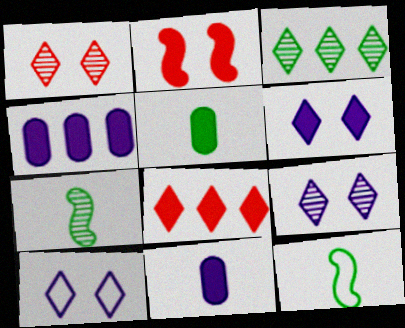[[1, 4, 12], 
[6, 9, 10]]